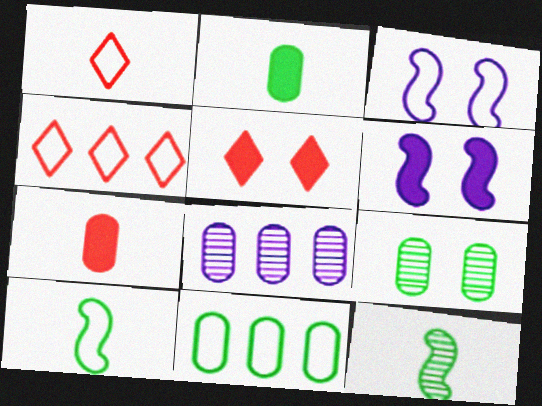[[1, 3, 11], 
[2, 9, 11], 
[3, 5, 9], 
[5, 8, 10]]